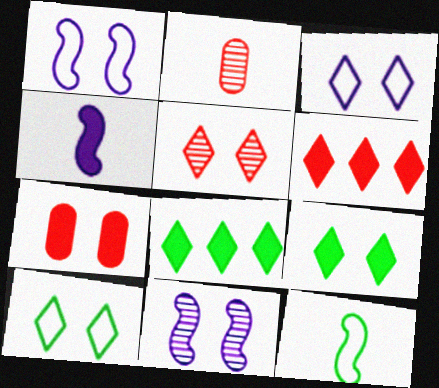[[1, 2, 8], 
[3, 5, 9], 
[4, 7, 8], 
[7, 10, 11]]